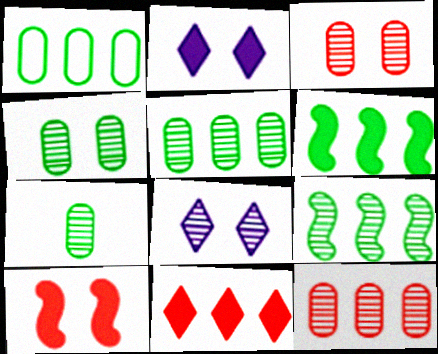[[4, 5, 7]]